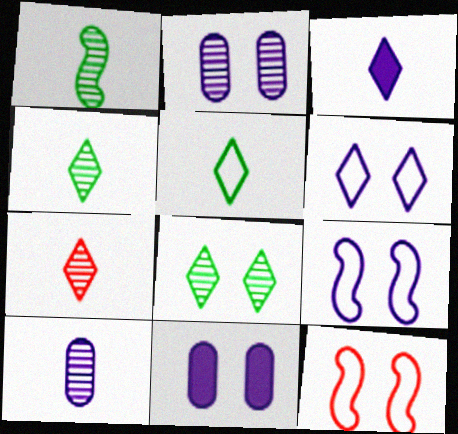[[1, 7, 10], 
[3, 5, 7], 
[8, 11, 12]]